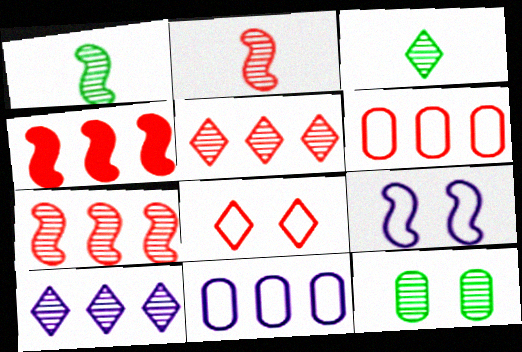[[1, 4, 9], 
[2, 10, 12], 
[4, 5, 6]]